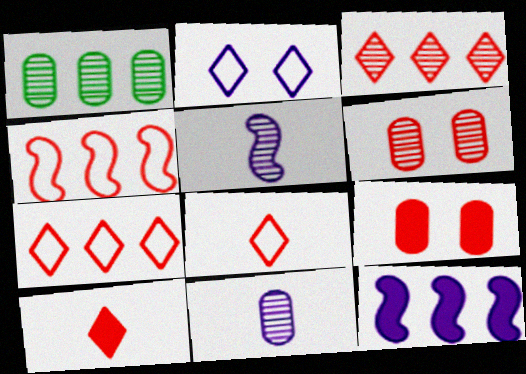[[1, 6, 11], 
[1, 7, 12], 
[2, 11, 12], 
[4, 6, 10]]